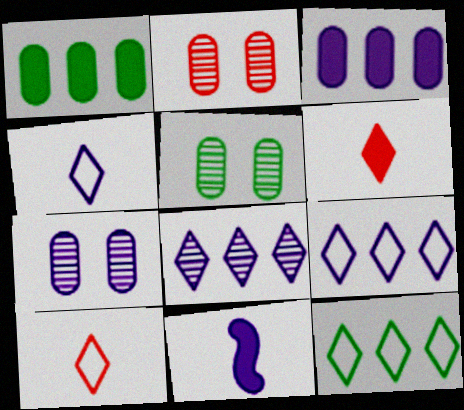[[2, 5, 7], 
[2, 11, 12], 
[7, 9, 11]]